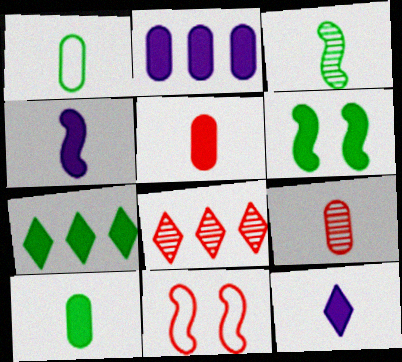[[5, 8, 11], 
[6, 7, 10]]